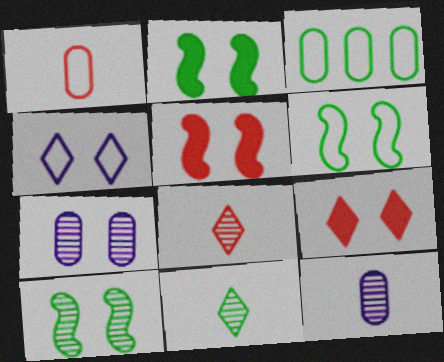[[2, 3, 11], 
[2, 6, 10], 
[6, 7, 9]]